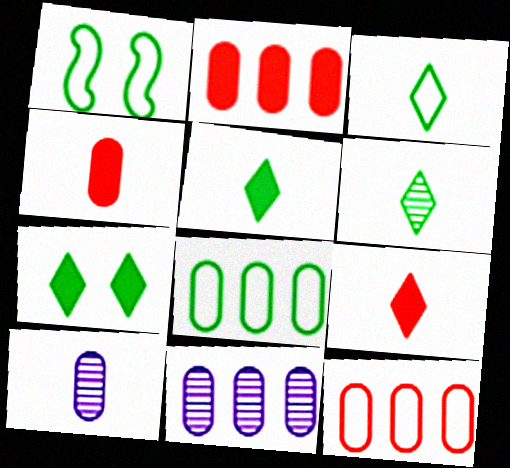[[1, 3, 8], 
[1, 9, 11], 
[2, 8, 11], 
[3, 5, 6]]